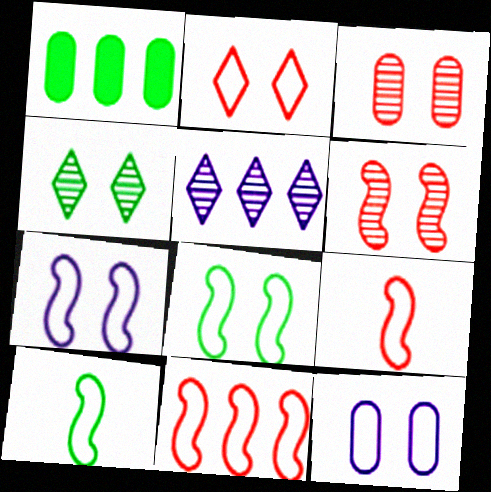[[1, 4, 10], 
[1, 5, 11], 
[2, 8, 12], 
[7, 10, 11]]